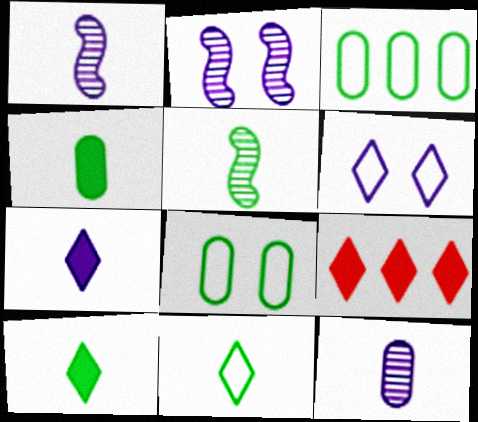[[1, 8, 9], 
[4, 5, 11]]